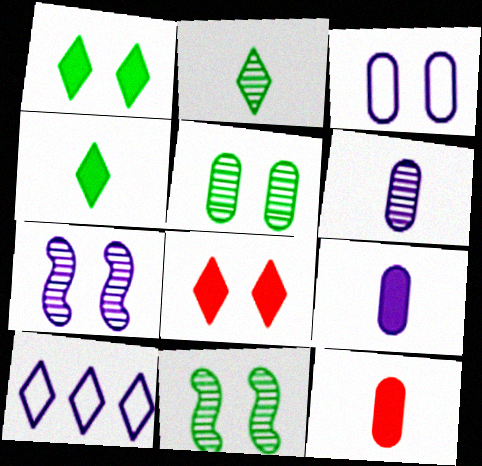[[2, 8, 10], 
[3, 8, 11], 
[7, 9, 10], 
[10, 11, 12]]